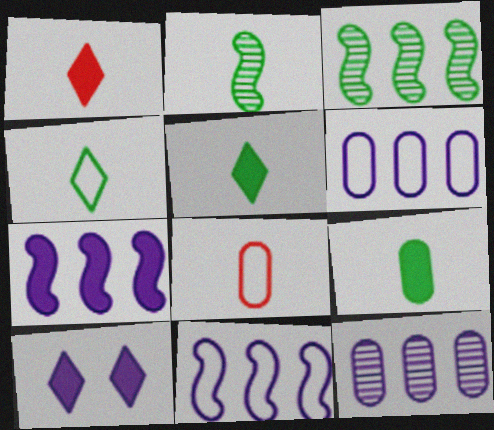[[2, 4, 9], 
[3, 8, 10]]